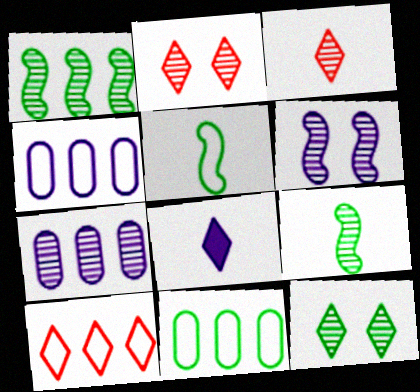[[2, 7, 9], 
[4, 6, 8], 
[8, 10, 12]]